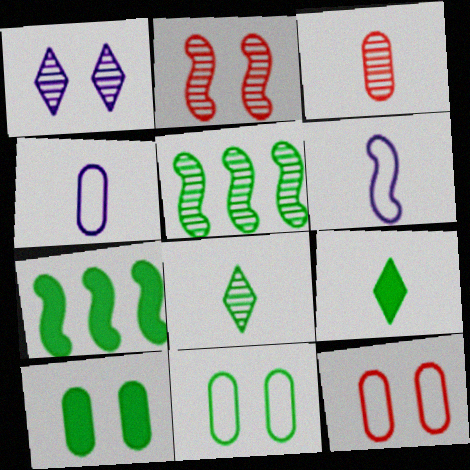[[1, 3, 5], 
[2, 6, 7], 
[3, 6, 9], 
[5, 9, 11], 
[7, 8, 11], 
[7, 9, 10]]